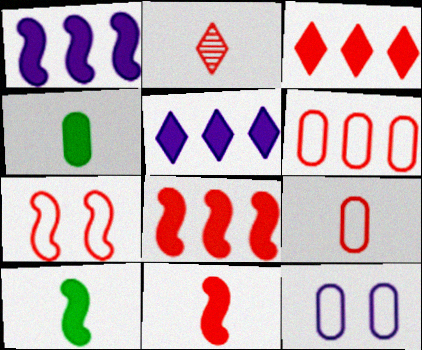[[2, 9, 11]]